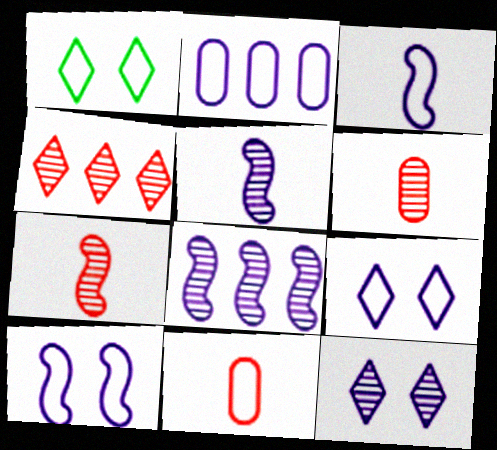[[2, 3, 9]]